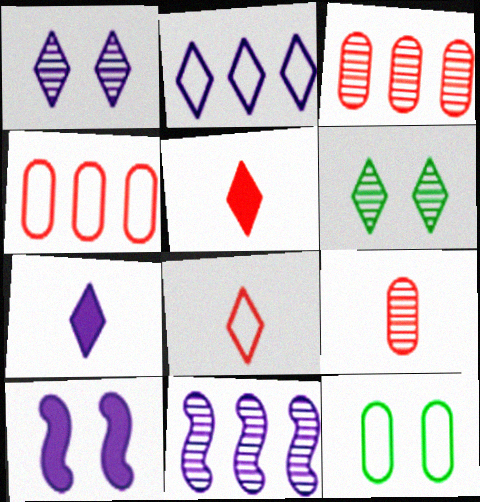[[1, 2, 7], 
[2, 5, 6], 
[5, 11, 12], 
[6, 9, 11]]